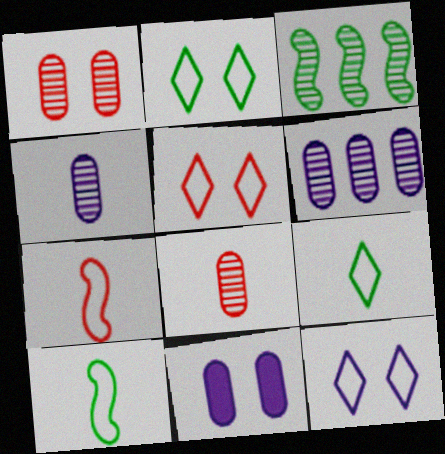[[2, 5, 12]]